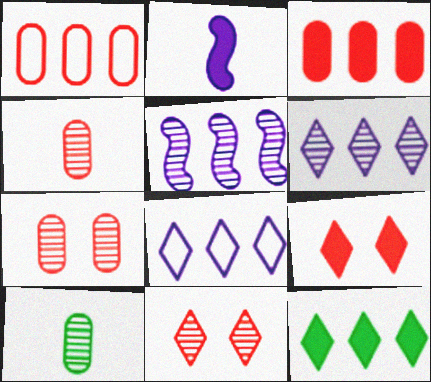[[1, 5, 12], 
[5, 10, 11]]